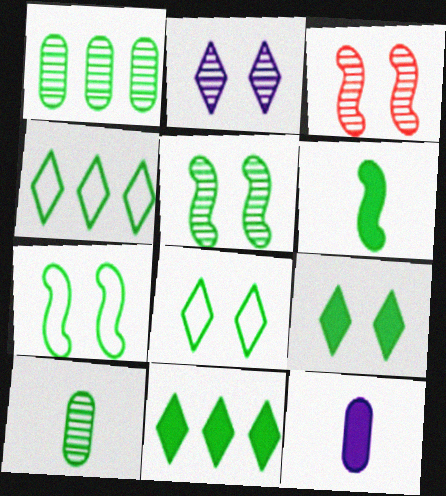[[1, 6, 8], 
[3, 4, 12], 
[7, 10, 11]]